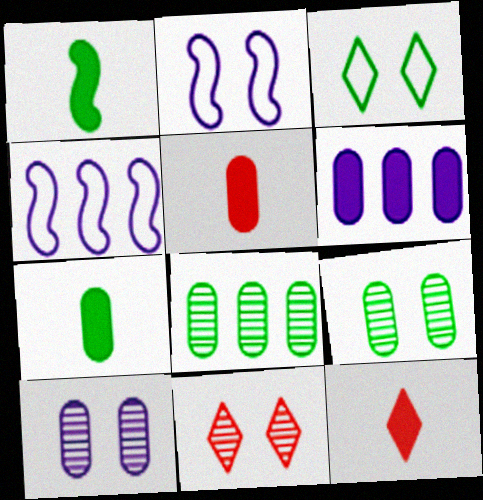[[1, 3, 8], 
[2, 8, 12], 
[4, 7, 11], 
[4, 9, 12]]